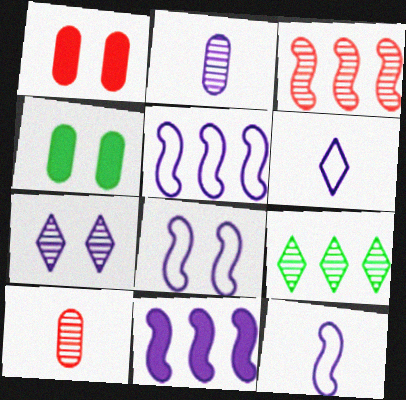[[1, 9, 12], 
[3, 4, 6], 
[5, 8, 12]]